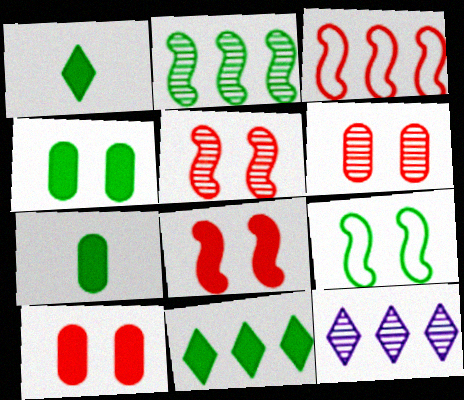[]